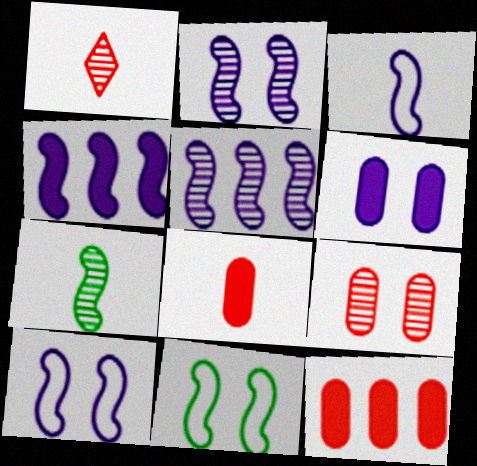[[2, 3, 4]]